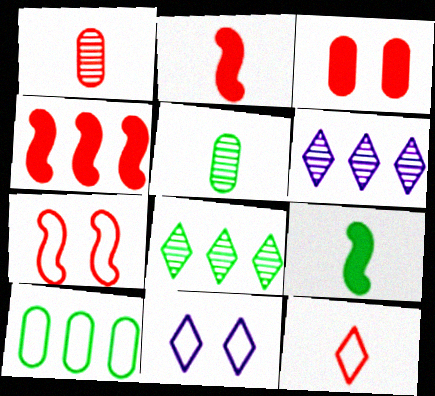[[1, 2, 12], 
[4, 5, 11], 
[4, 6, 10]]